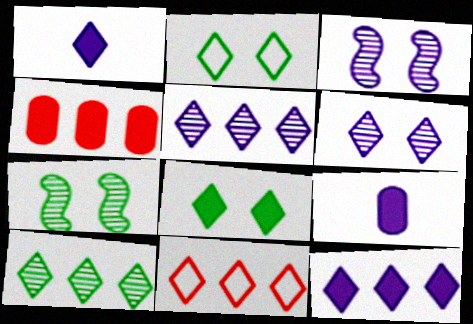[[7, 9, 11], 
[10, 11, 12]]